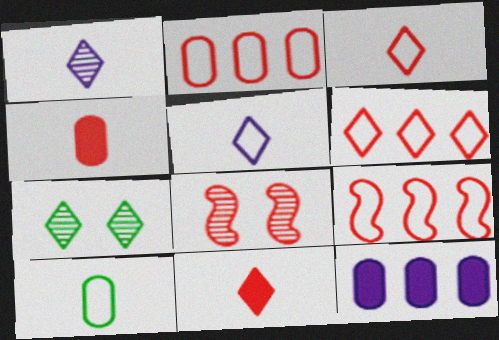[[2, 6, 9], 
[2, 8, 11], 
[4, 6, 8]]